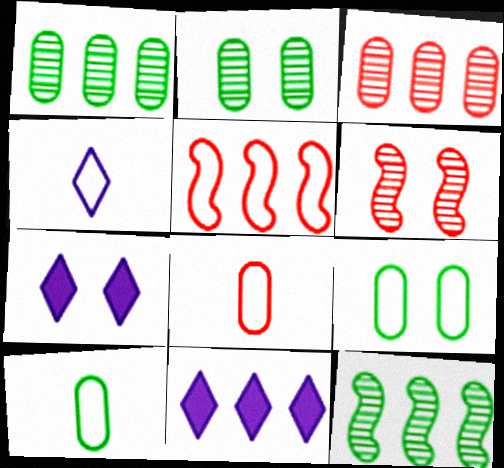[[1, 5, 11], 
[4, 5, 9], 
[6, 7, 9], 
[6, 10, 11], 
[7, 8, 12]]